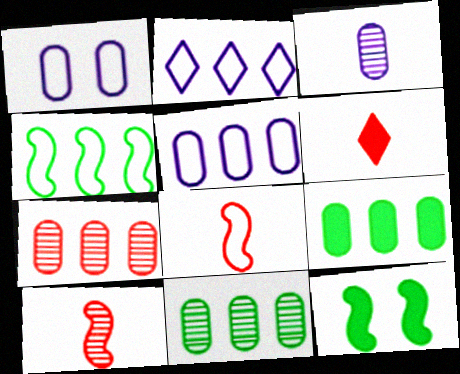[[5, 7, 9]]